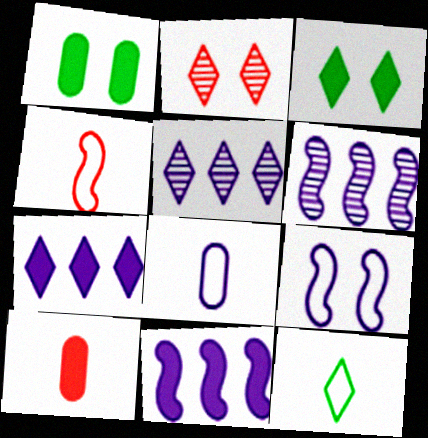[[1, 2, 9], 
[1, 4, 5], 
[2, 7, 12], 
[3, 10, 11], 
[4, 8, 12]]